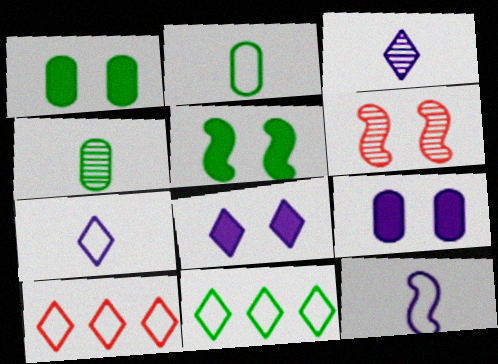[[4, 5, 11]]